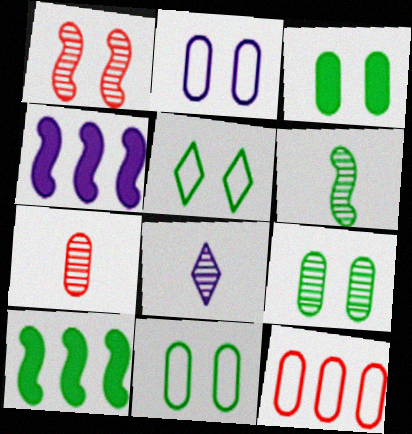[[2, 4, 8], 
[3, 9, 11], 
[4, 5, 7], 
[6, 7, 8]]